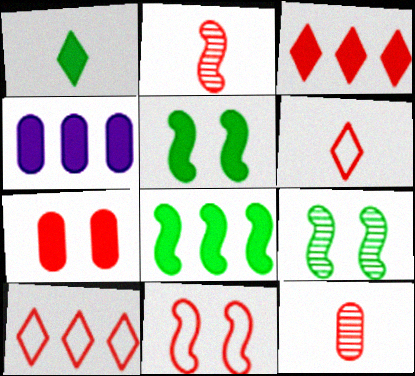[[2, 7, 10], 
[3, 4, 8], 
[3, 11, 12], 
[4, 6, 9]]